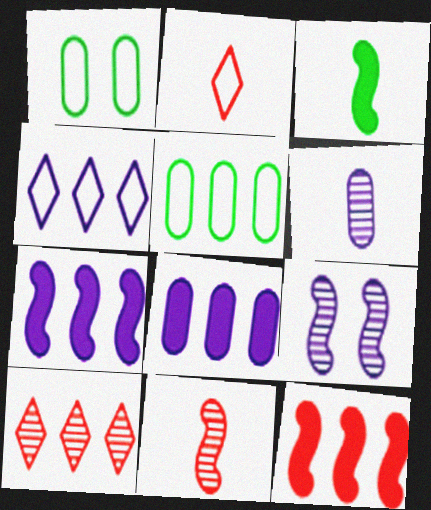[[2, 3, 6], 
[5, 7, 10]]